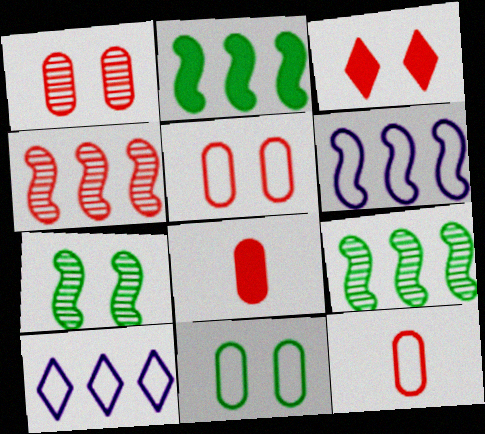[[2, 4, 6], 
[3, 4, 12], 
[7, 8, 10]]